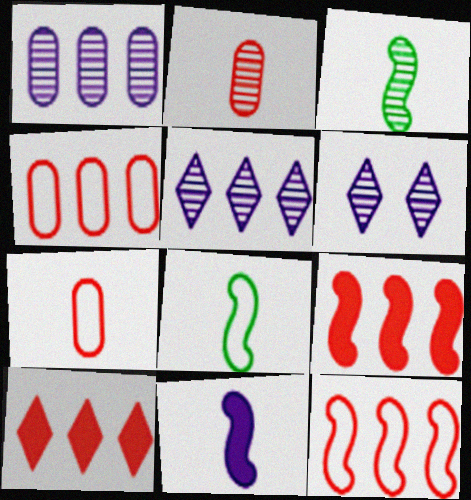[]